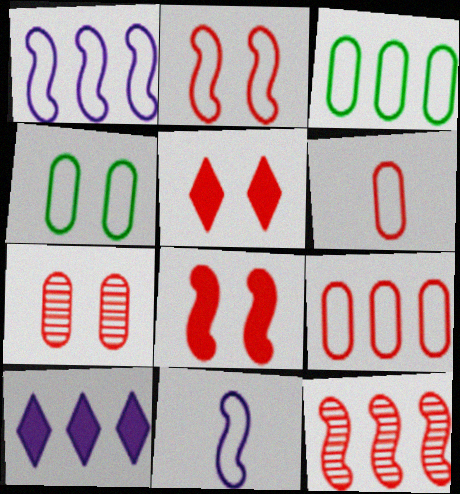[[2, 5, 7], 
[3, 10, 12], 
[5, 6, 12]]